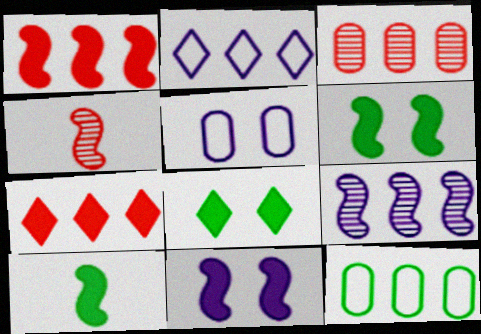[[1, 10, 11], 
[7, 9, 12]]